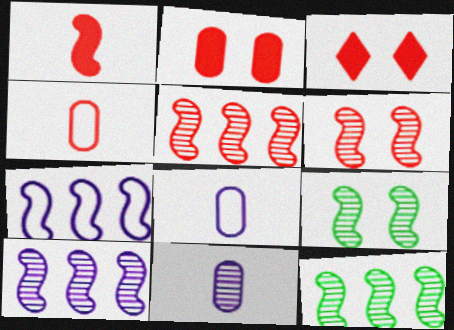[[1, 7, 9], 
[3, 4, 5], 
[3, 8, 12], 
[5, 10, 12]]